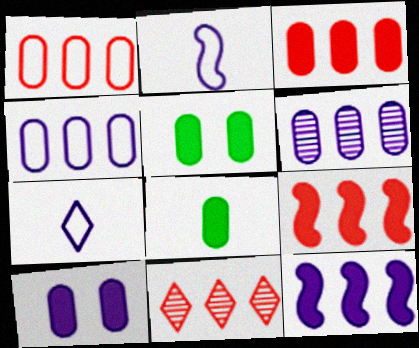[[1, 9, 11], 
[2, 5, 11], 
[3, 8, 10]]